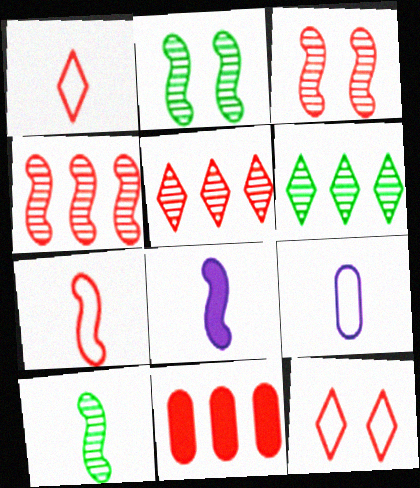[[1, 3, 11], 
[7, 8, 10]]